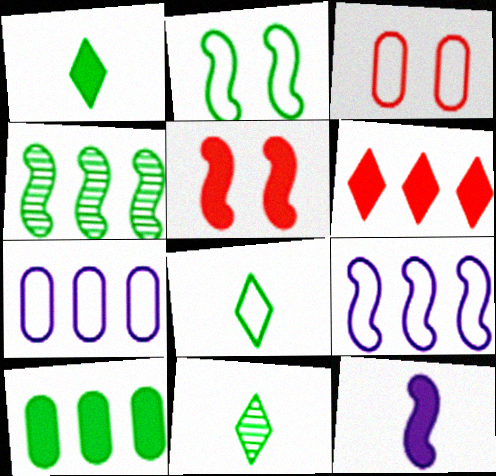[[1, 8, 11], 
[2, 10, 11], 
[3, 8, 9], 
[4, 6, 7], 
[5, 7, 11]]